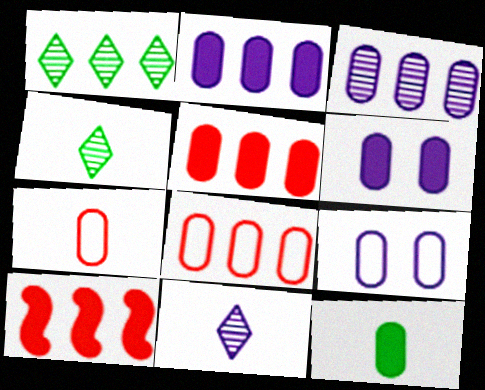[[4, 9, 10], 
[5, 6, 12]]